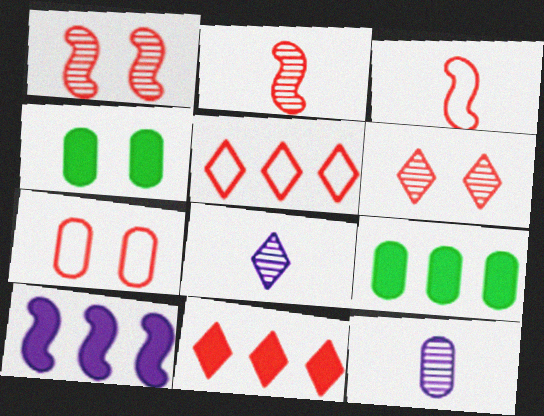[[2, 7, 11], 
[3, 5, 7], 
[7, 9, 12], 
[9, 10, 11]]